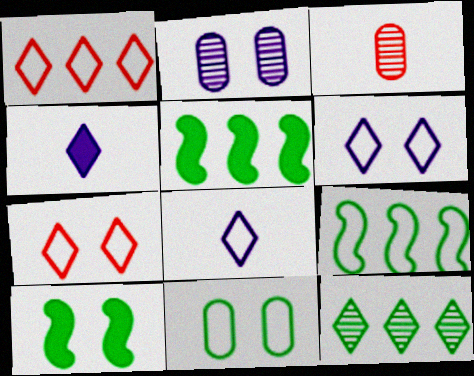[[2, 7, 10], 
[3, 5, 6], 
[4, 7, 12]]